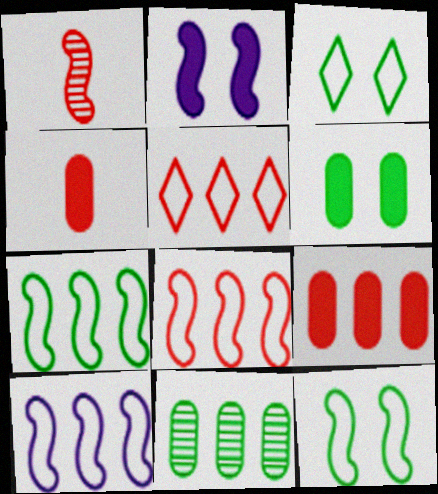[[1, 2, 7], 
[7, 8, 10]]